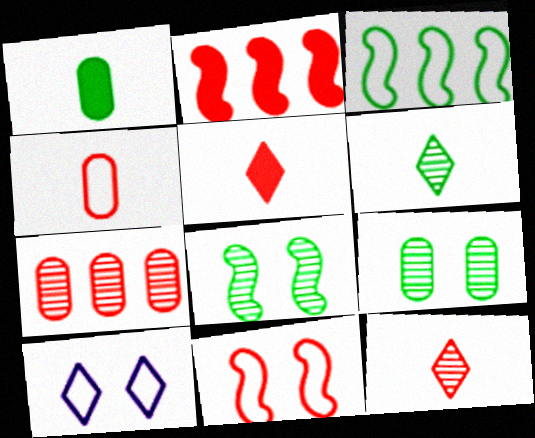[[3, 4, 10], 
[5, 7, 11]]